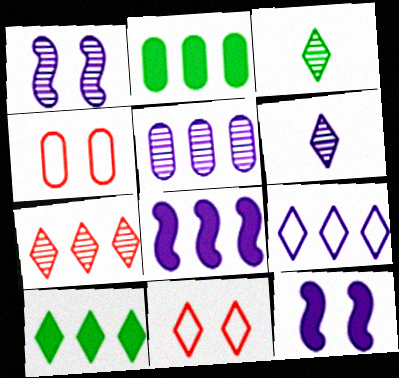[[1, 5, 6], 
[3, 4, 8], 
[5, 8, 9], 
[6, 10, 11], 
[7, 9, 10]]